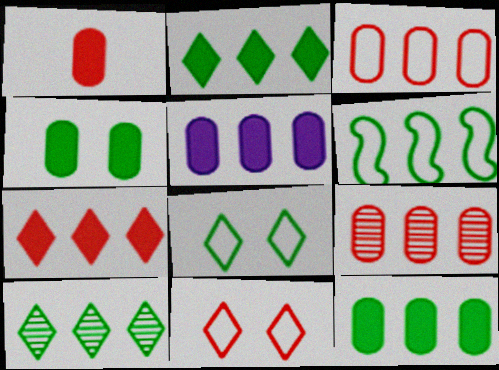[[1, 4, 5], 
[6, 10, 12]]